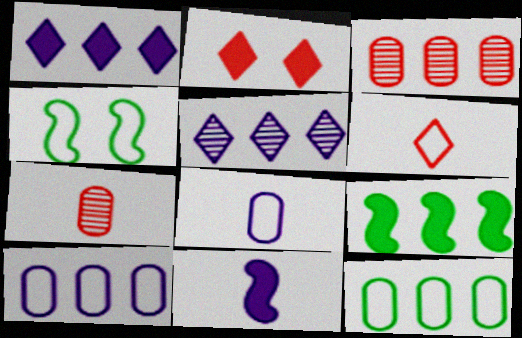[[1, 4, 7], 
[4, 6, 10]]